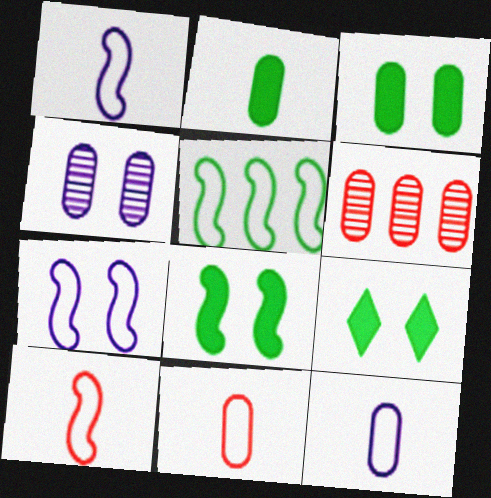[[1, 6, 9], 
[3, 6, 12], 
[3, 8, 9], 
[5, 7, 10]]